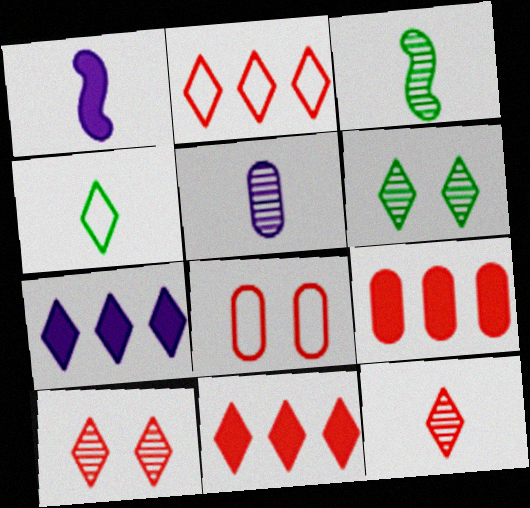[[3, 5, 12], 
[3, 7, 8], 
[4, 7, 10]]